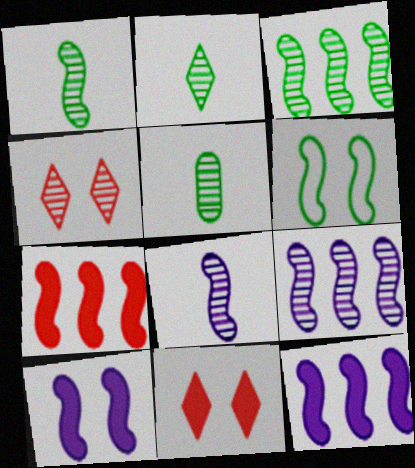[[1, 2, 5], 
[4, 5, 9], 
[6, 7, 8]]